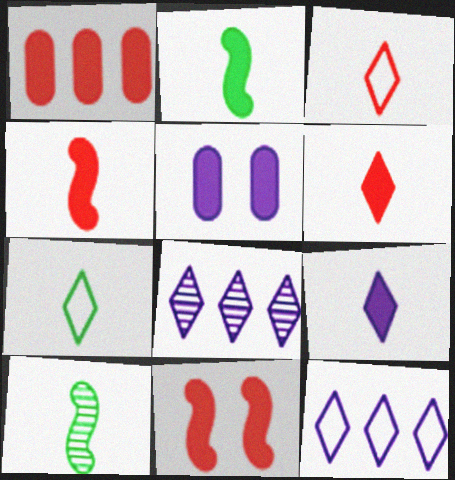[[1, 6, 11]]